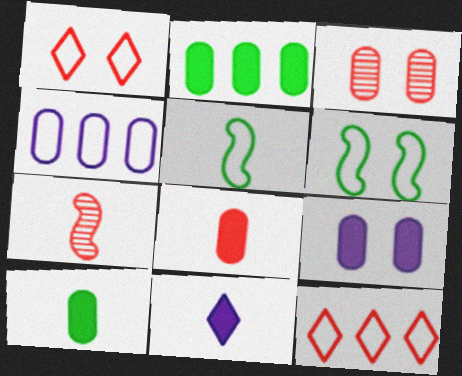[[1, 4, 5], 
[2, 8, 9], 
[3, 4, 10]]